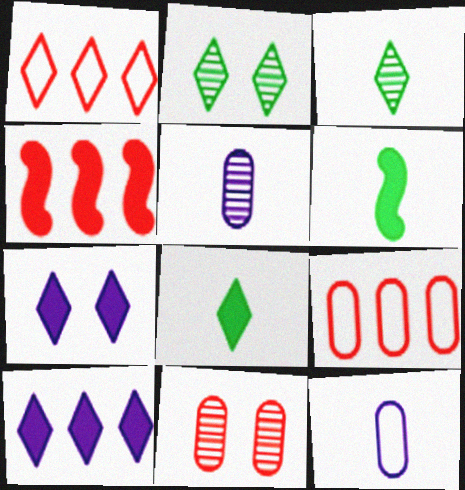[[1, 3, 7], 
[2, 4, 12]]